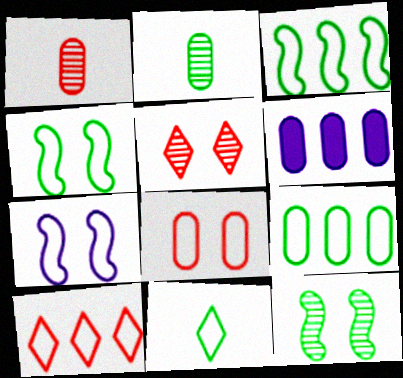[[2, 6, 8], 
[4, 9, 11]]